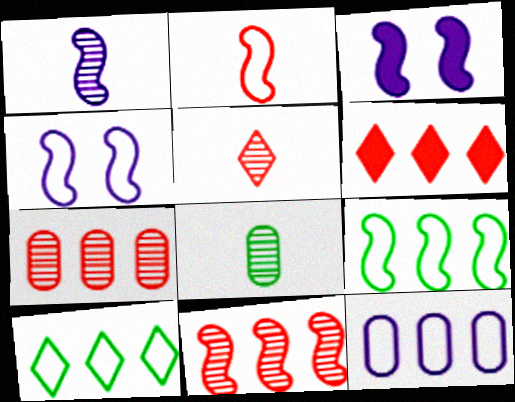[[1, 5, 8], 
[2, 4, 9], 
[4, 6, 8]]